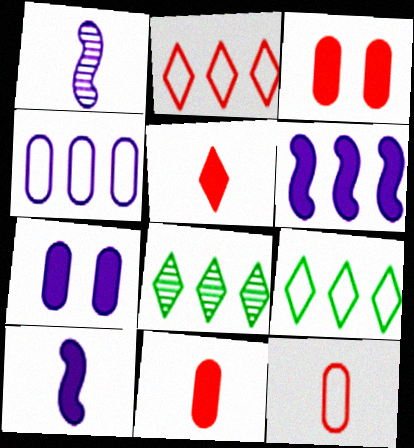[[1, 3, 9]]